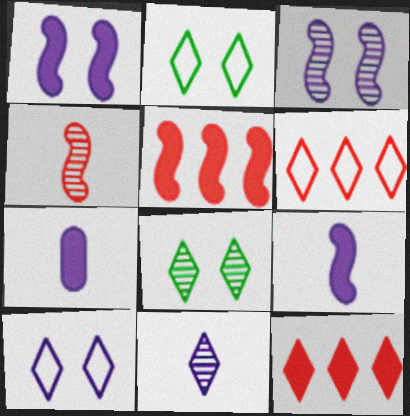[[2, 11, 12]]